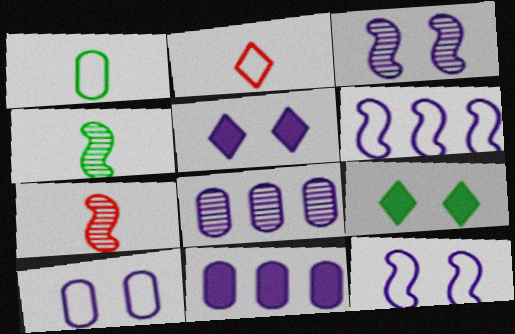[[3, 5, 10]]